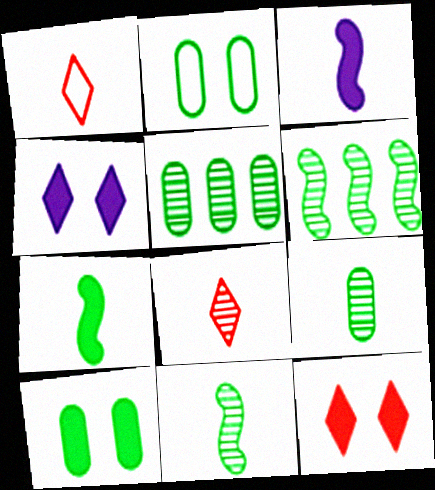[[1, 3, 9]]